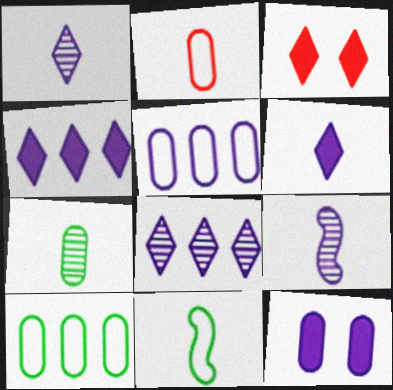[[3, 9, 10]]